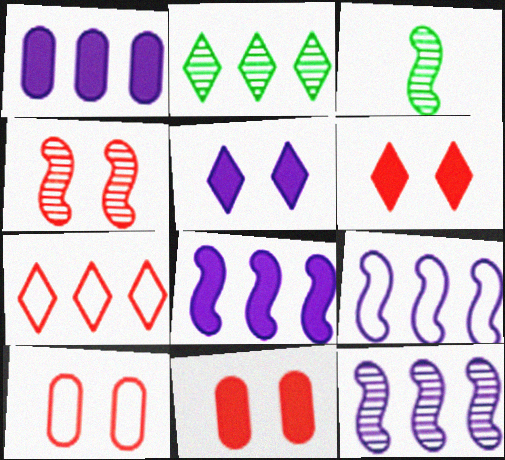[[3, 4, 12], 
[4, 6, 10], 
[8, 9, 12]]